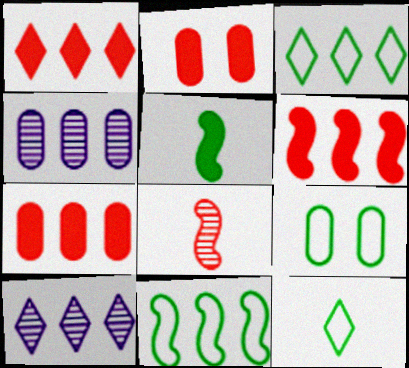[[1, 3, 10], 
[1, 4, 11], 
[1, 6, 7], 
[3, 4, 6], 
[7, 10, 11], 
[9, 11, 12]]